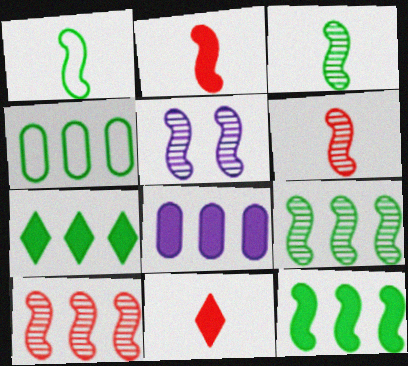[[3, 5, 10], 
[4, 5, 11], 
[4, 7, 9], 
[5, 6, 9]]